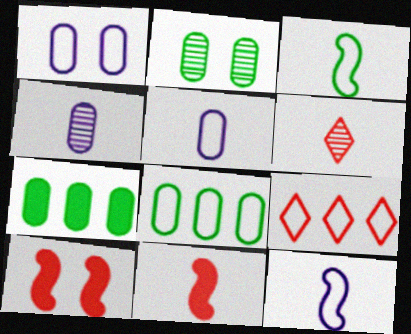[[1, 3, 9]]